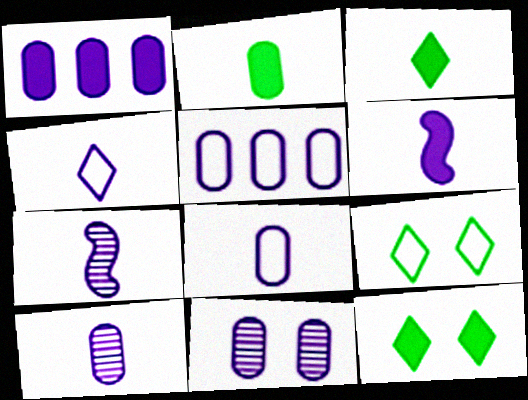[[1, 8, 11], 
[4, 6, 10]]